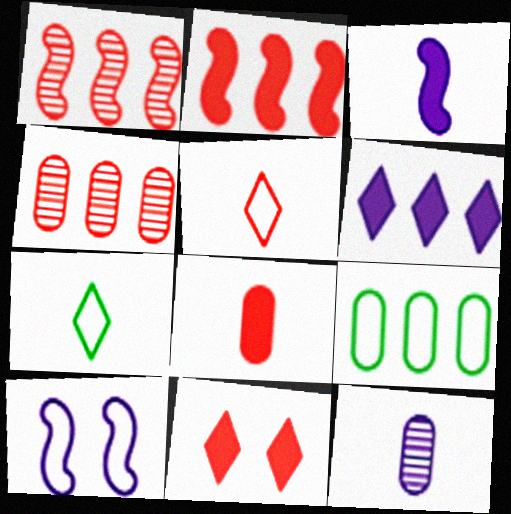[[1, 6, 9], 
[2, 8, 11], 
[5, 9, 10], 
[6, 10, 12]]